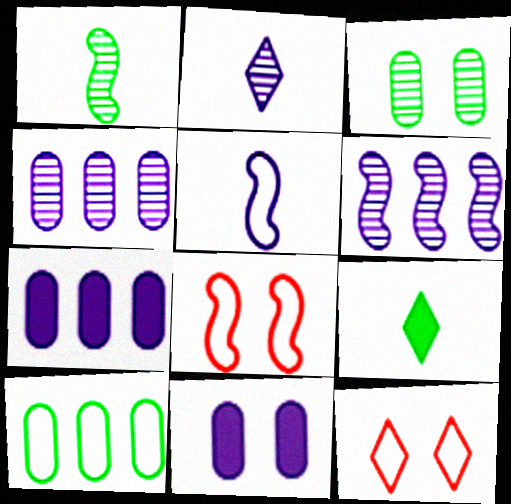[[1, 7, 12], 
[4, 8, 9], 
[5, 10, 12]]